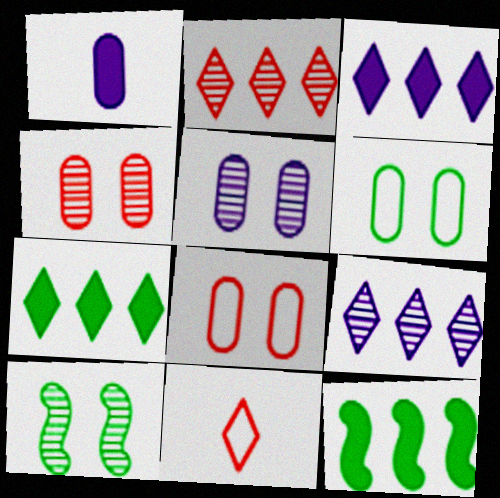[[5, 11, 12]]